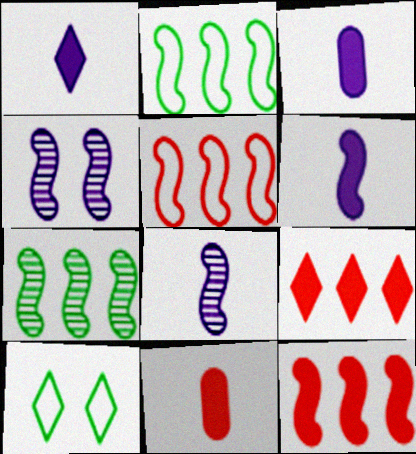[[1, 3, 6]]